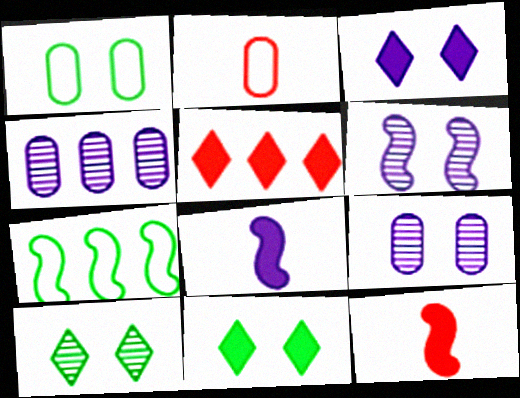[[4, 5, 7], 
[6, 7, 12]]